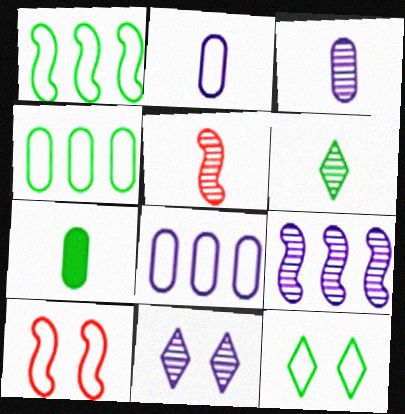[[3, 5, 6], 
[3, 9, 11]]